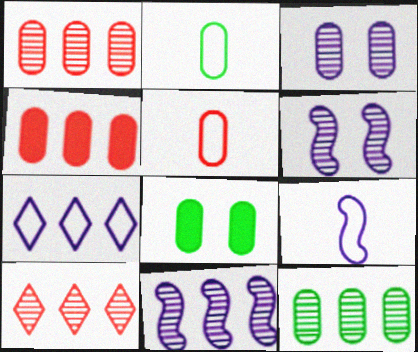[[2, 3, 4], 
[2, 8, 12], 
[8, 9, 10], 
[10, 11, 12]]